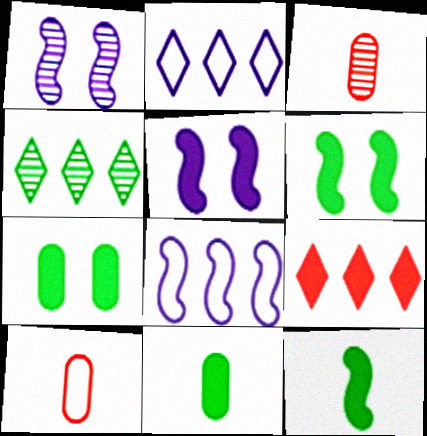[[1, 3, 4], 
[2, 3, 6], 
[2, 4, 9], 
[4, 5, 10], 
[5, 9, 11]]